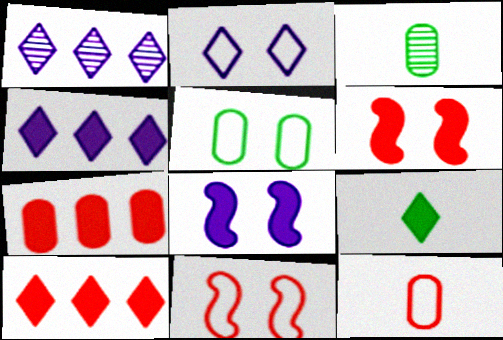[[2, 5, 11], 
[3, 4, 11], 
[7, 8, 9]]